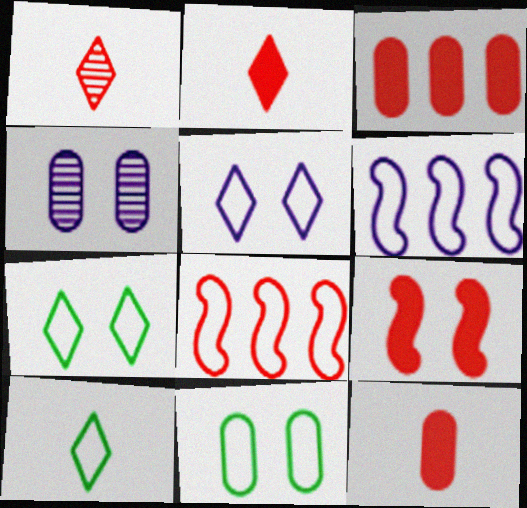[[2, 3, 9], 
[4, 7, 9]]